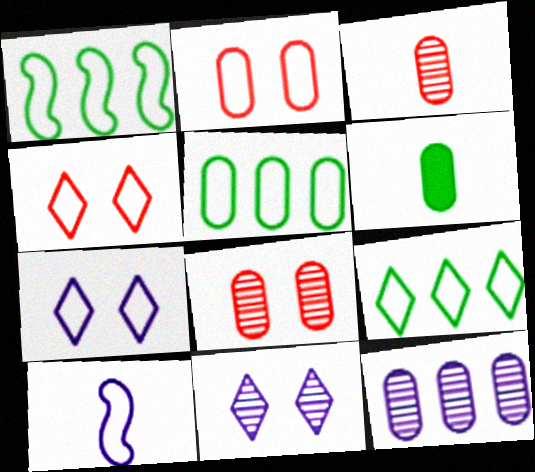[[1, 5, 9], 
[2, 6, 12], 
[2, 9, 10], 
[4, 5, 10]]